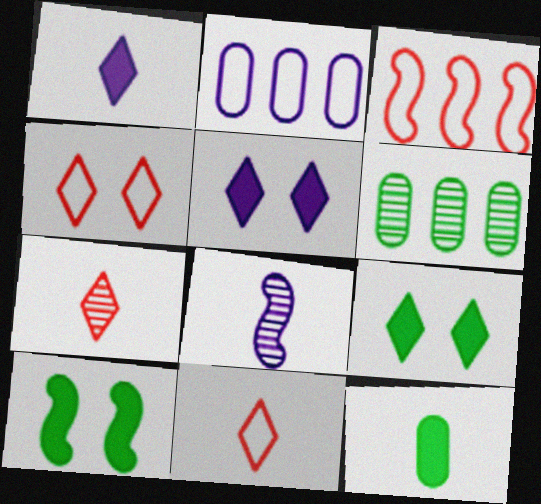[[2, 5, 8], 
[2, 7, 10], 
[3, 8, 10], 
[8, 11, 12]]